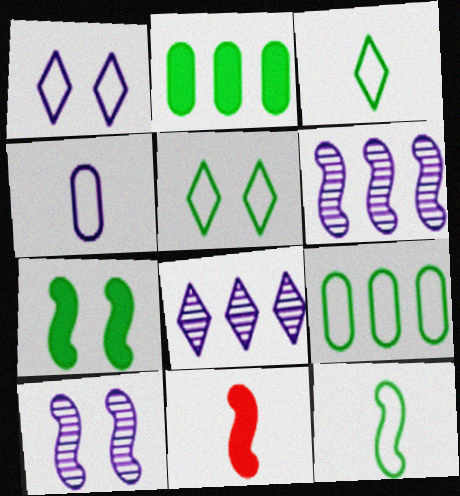[[5, 9, 12]]